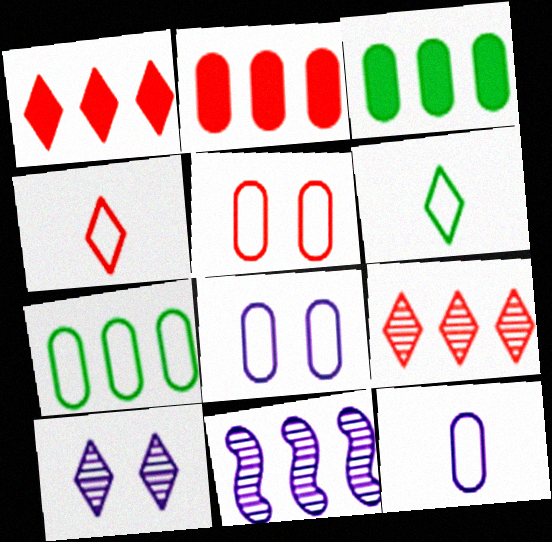[[1, 6, 10], 
[1, 7, 11], 
[5, 7, 12]]